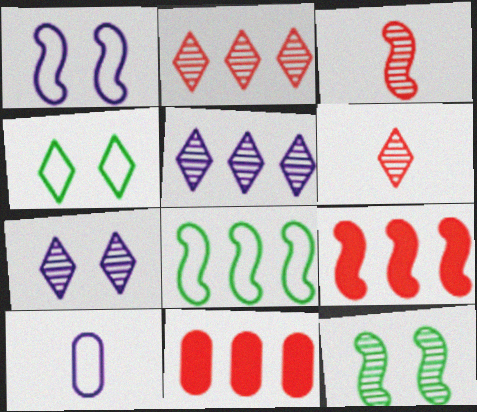[[5, 8, 11]]